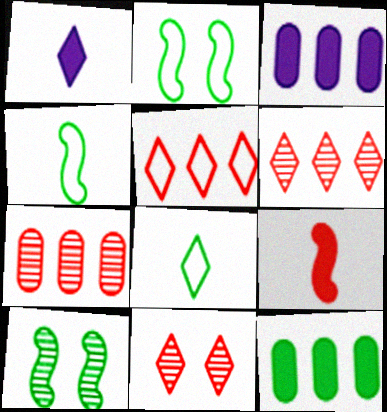[[1, 2, 7], 
[3, 4, 11], 
[8, 10, 12]]